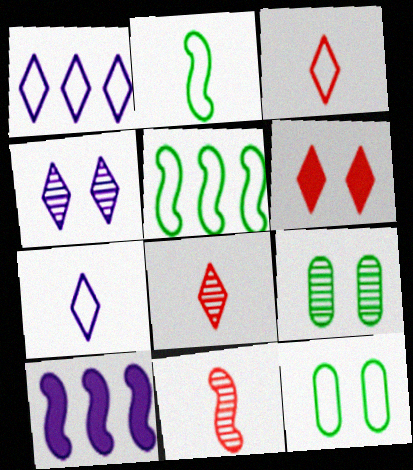[[3, 9, 10], 
[8, 10, 12]]